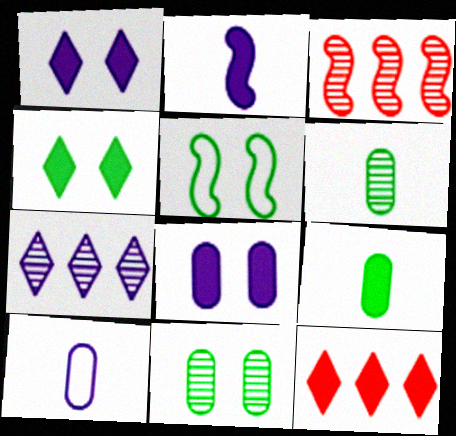[[2, 3, 5], 
[3, 4, 10], 
[4, 5, 11]]